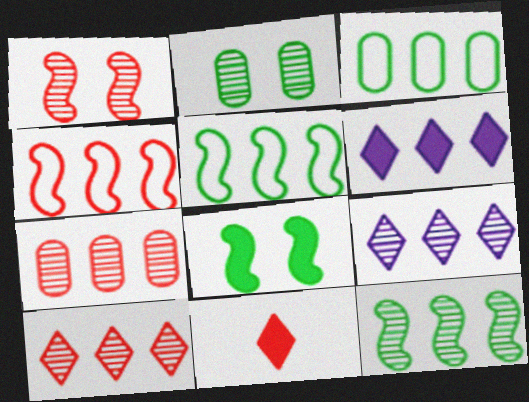[[5, 6, 7], 
[7, 9, 12]]